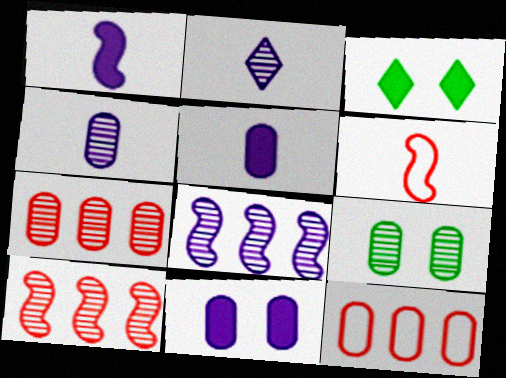[[2, 9, 10], 
[4, 7, 9], 
[5, 9, 12]]